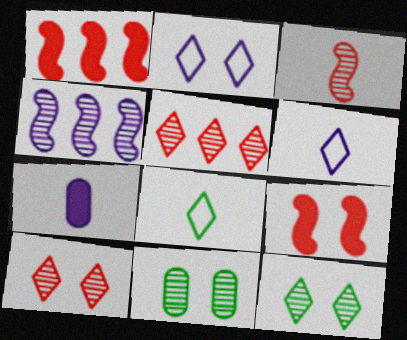[[1, 6, 11], 
[2, 4, 7], 
[2, 9, 11], 
[3, 7, 8]]